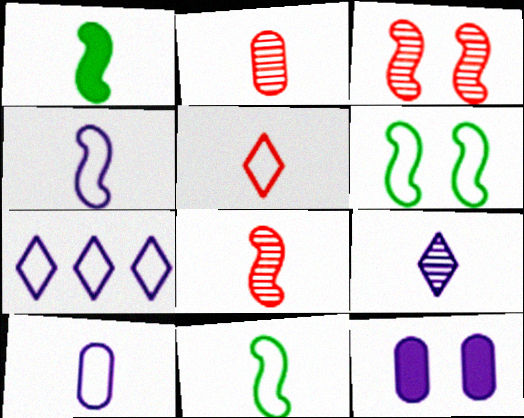[[1, 4, 8], 
[5, 10, 11]]